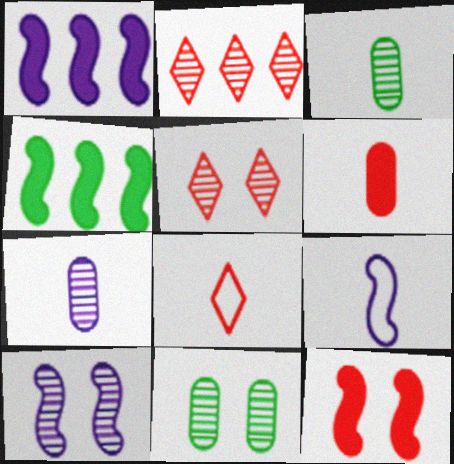[[1, 8, 11], 
[1, 9, 10], 
[2, 3, 10], 
[5, 10, 11]]